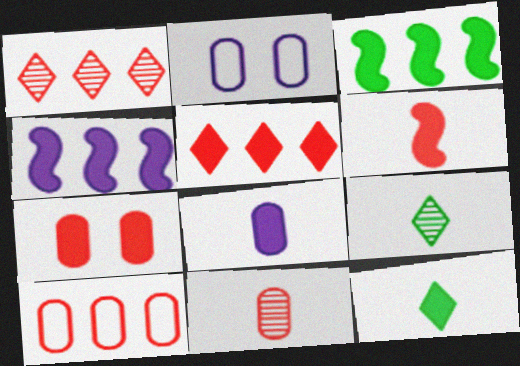[[4, 7, 12], 
[5, 6, 7], 
[6, 8, 12], 
[7, 10, 11]]